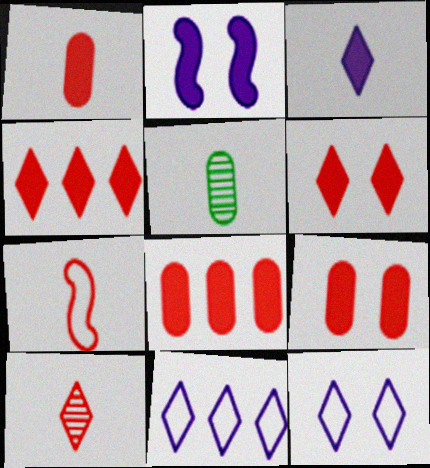[[1, 7, 10], 
[1, 8, 9], 
[3, 5, 7]]